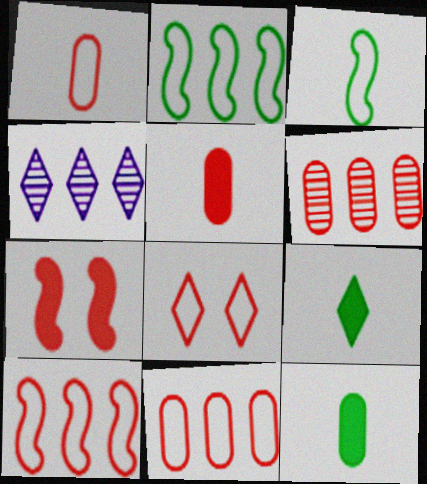[[1, 8, 10], 
[4, 8, 9]]